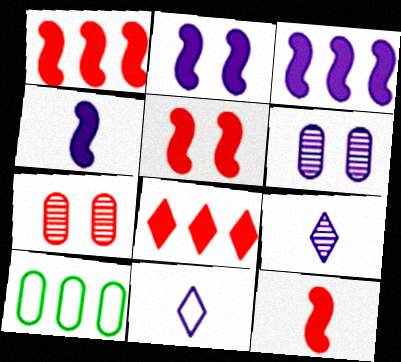[[1, 5, 12], 
[2, 3, 4], 
[3, 6, 11], 
[5, 9, 10]]